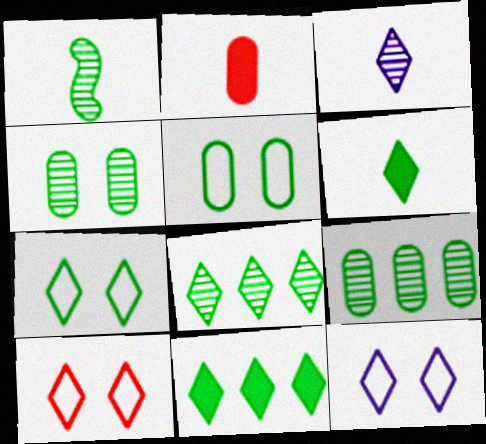[[1, 4, 8], 
[1, 5, 11], 
[3, 10, 11], 
[6, 7, 8], 
[7, 10, 12]]